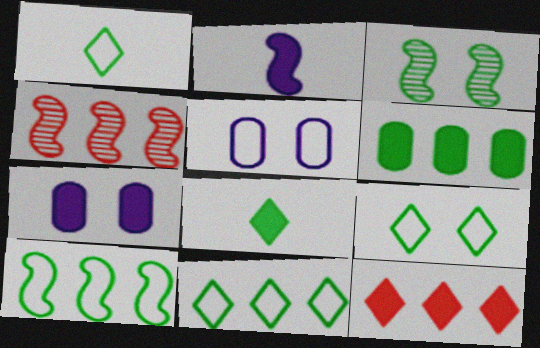[[1, 3, 6], 
[1, 4, 7], 
[1, 9, 11], 
[4, 5, 8]]